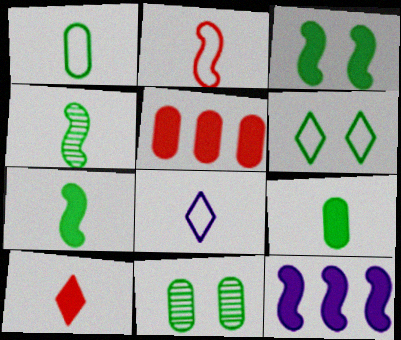[[1, 2, 8], 
[3, 6, 11]]